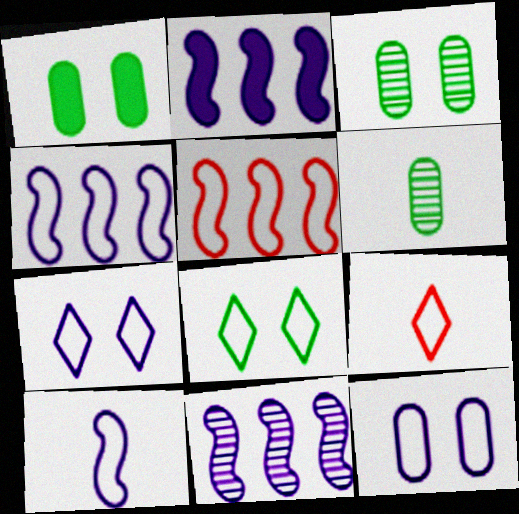[[1, 9, 11], 
[2, 3, 9], 
[2, 4, 11]]